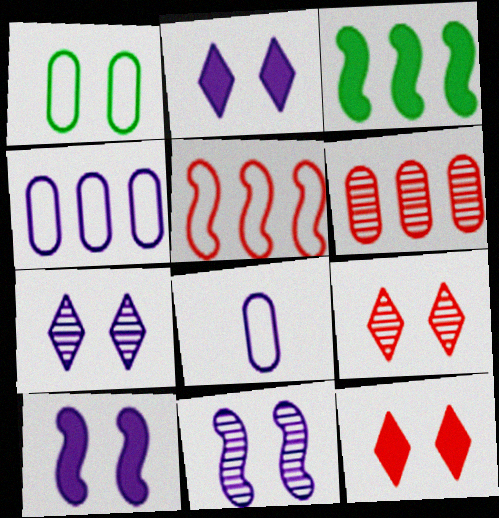[[1, 9, 10], 
[1, 11, 12], 
[3, 8, 9]]